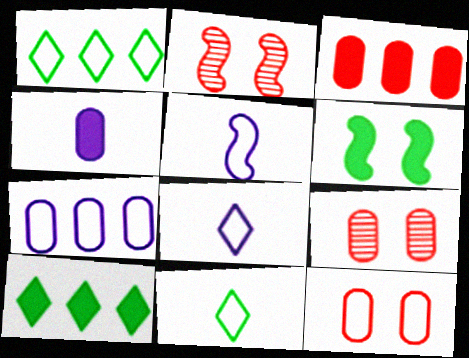[[1, 2, 4], 
[1, 5, 12], 
[5, 9, 10]]